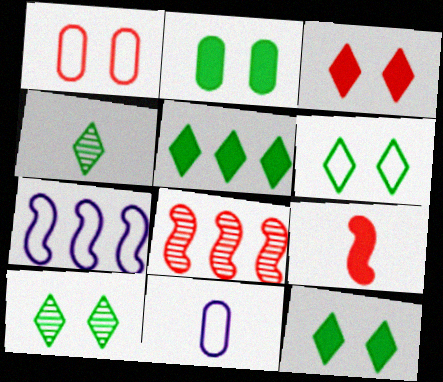[[4, 5, 6], 
[4, 9, 11], 
[6, 10, 12], 
[8, 11, 12]]